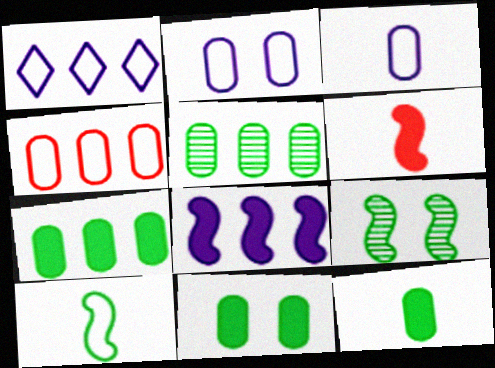[[7, 11, 12]]